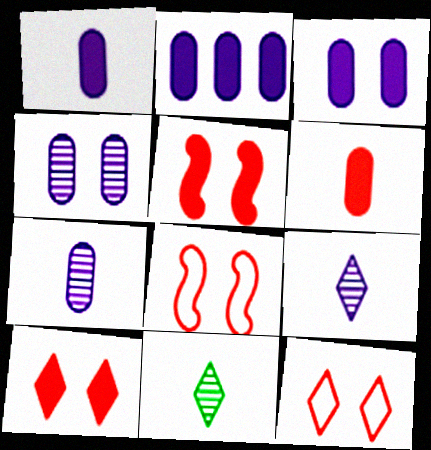[[1, 2, 3], 
[2, 8, 11]]